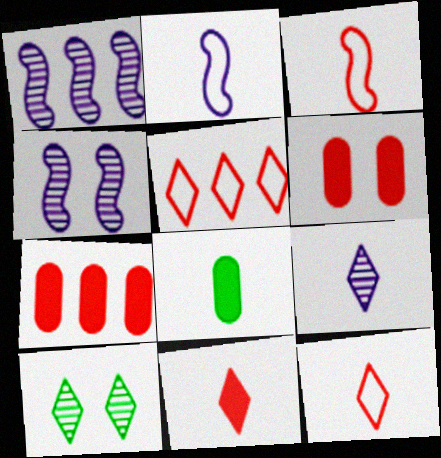[[2, 7, 10], 
[3, 8, 9], 
[4, 5, 8]]